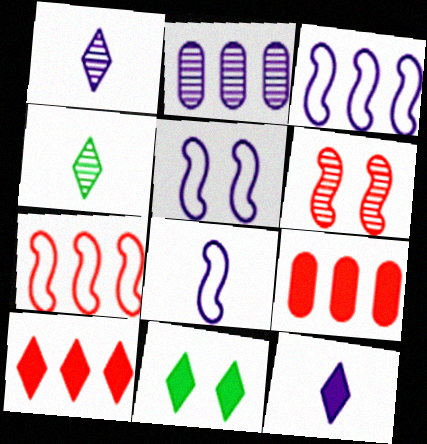[[2, 4, 6], 
[2, 5, 12], 
[3, 5, 8], 
[4, 5, 9], 
[10, 11, 12]]